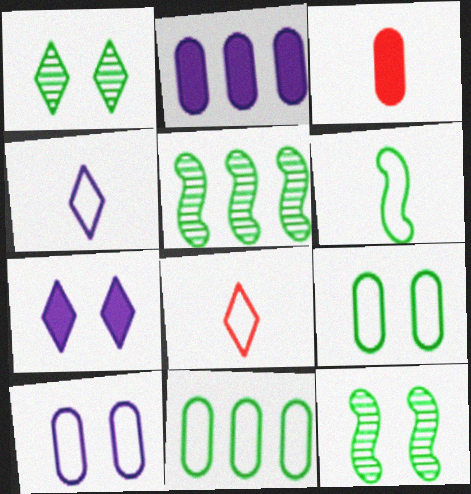[[2, 8, 12]]